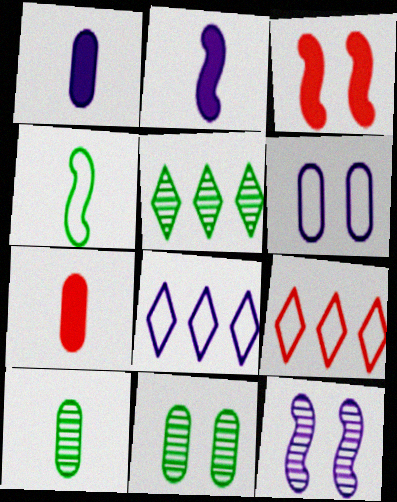[[1, 8, 12], 
[2, 9, 11], 
[3, 8, 10], 
[4, 6, 9]]